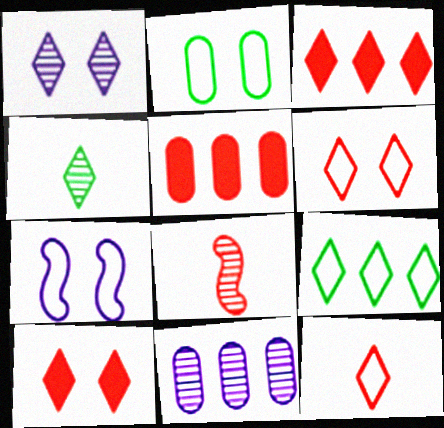[[2, 6, 7], 
[4, 5, 7], 
[5, 6, 8]]